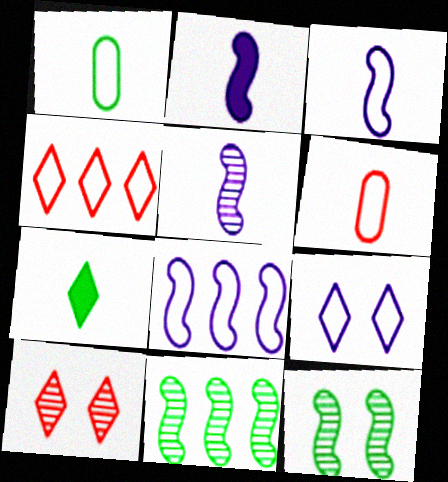[[2, 3, 5], 
[5, 6, 7]]